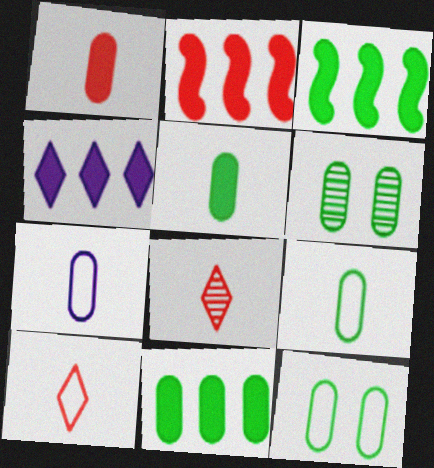[[2, 4, 11], 
[6, 9, 11]]